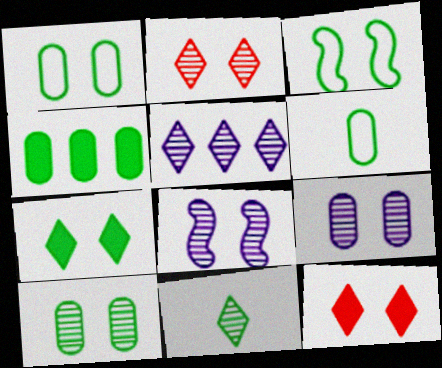[[1, 8, 12], 
[2, 5, 11], 
[2, 8, 10], 
[3, 4, 11], 
[3, 7, 10], 
[3, 9, 12], 
[4, 6, 10]]